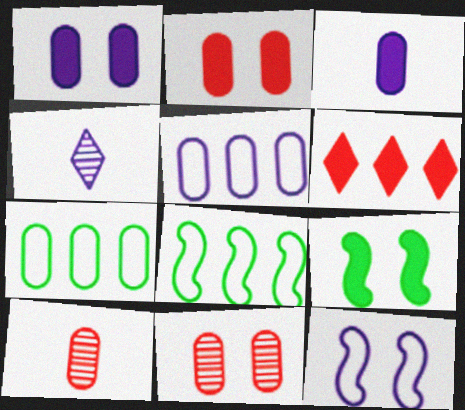[[1, 7, 10], 
[2, 4, 8], 
[3, 6, 9], 
[3, 7, 11]]